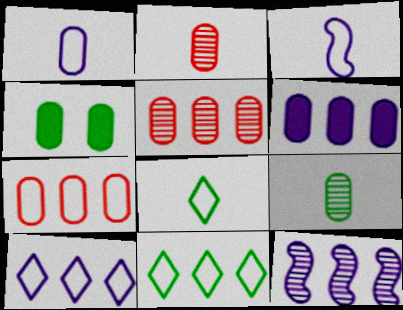[[1, 4, 5], 
[6, 10, 12]]